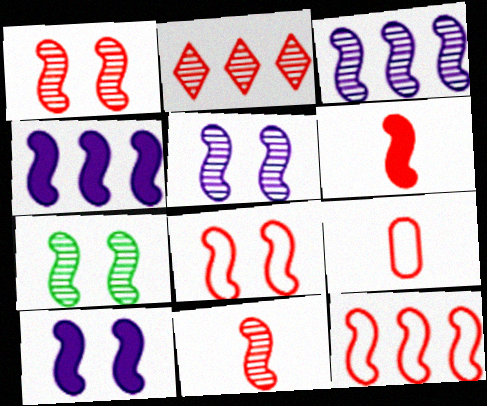[[1, 5, 7], 
[1, 6, 12], 
[3, 7, 11], 
[7, 8, 10]]